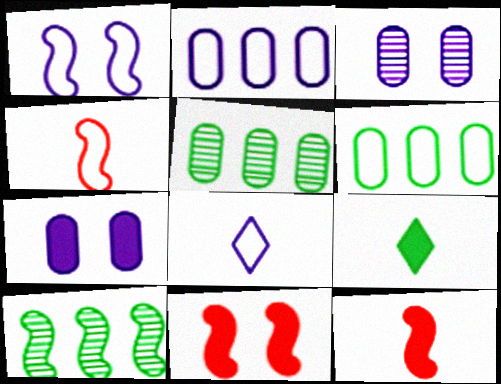[[1, 2, 8], 
[1, 10, 12], 
[5, 8, 11]]